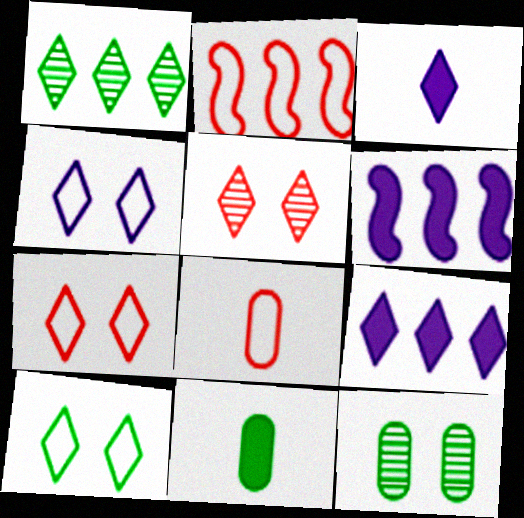[[1, 3, 7], 
[2, 3, 12], 
[2, 7, 8], 
[4, 7, 10]]